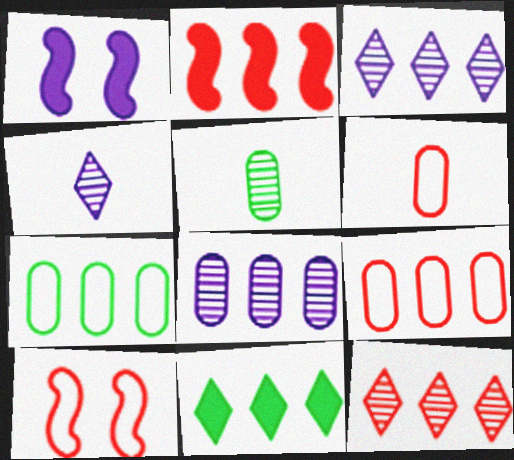[[2, 3, 7], 
[2, 9, 12]]